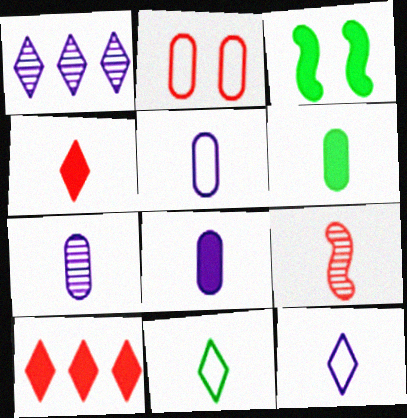[[2, 9, 10], 
[3, 8, 10], 
[5, 7, 8], 
[6, 9, 12], 
[8, 9, 11]]